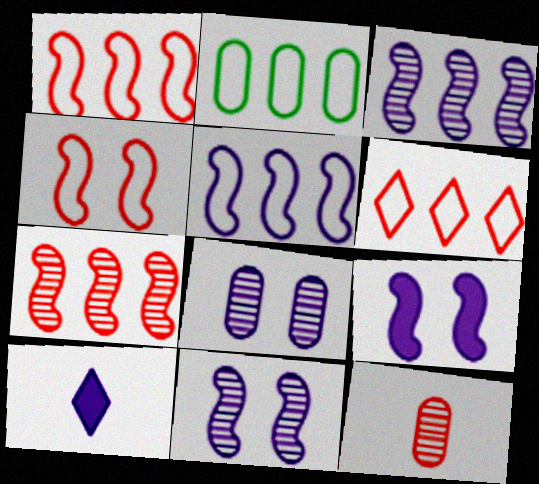[[2, 5, 6], 
[5, 8, 10]]